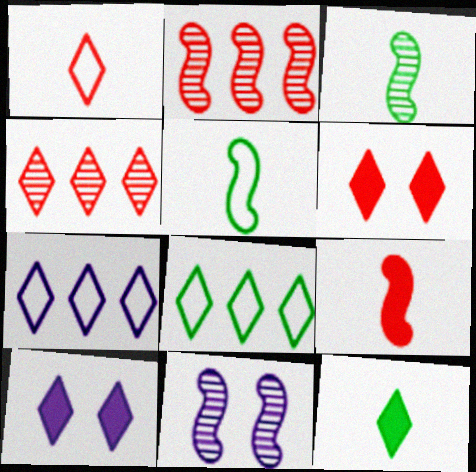[[1, 4, 6], 
[2, 3, 11]]